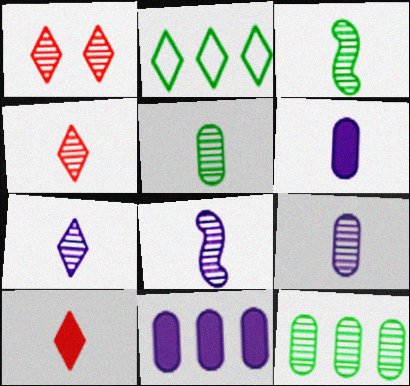[[1, 8, 12], 
[3, 4, 9], 
[4, 5, 8], 
[7, 8, 9]]